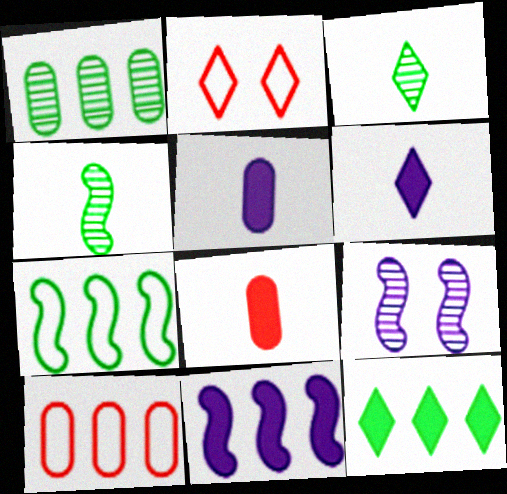[[1, 7, 12]]